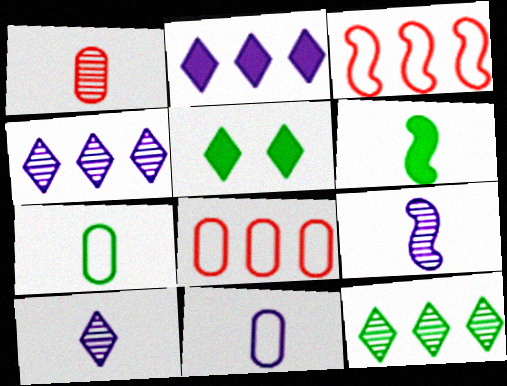[[5, 8, 9]]